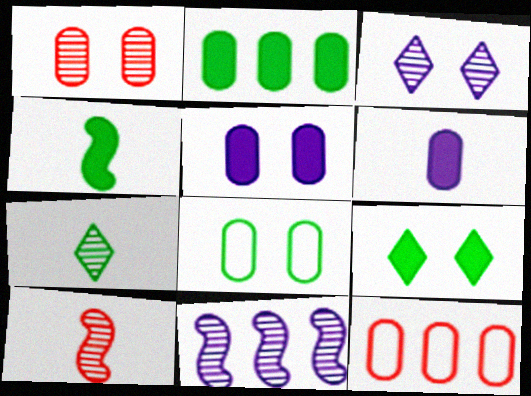[[1, 5, 8], 
[1, 7, 11], 
[2, 4, 9], 
[3, 4, 12]]